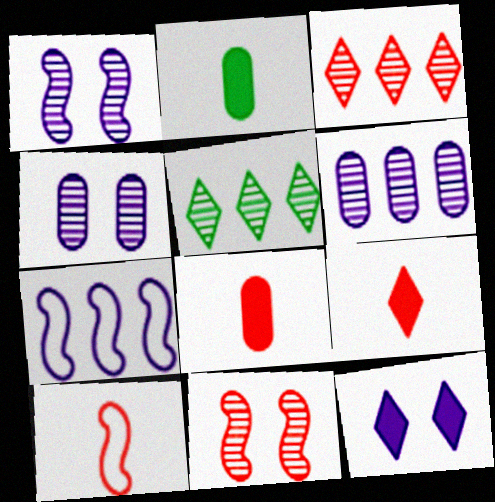[]